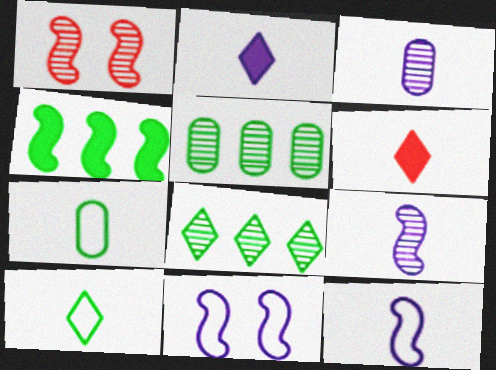[[1, 3, 8], 
[1, 4, 12], 
[2, 3, 12], 
[5, 6, 11], 
[6, 7, 9]]